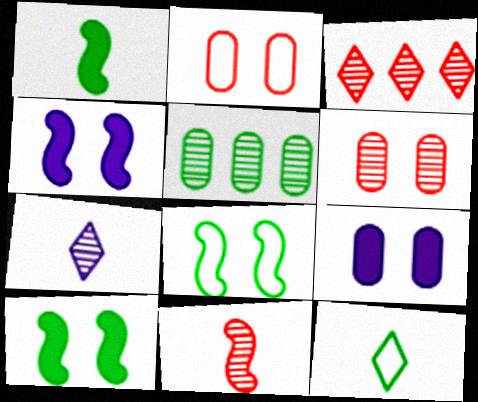[[3, 6, 11], 
[5, 10, 12]]